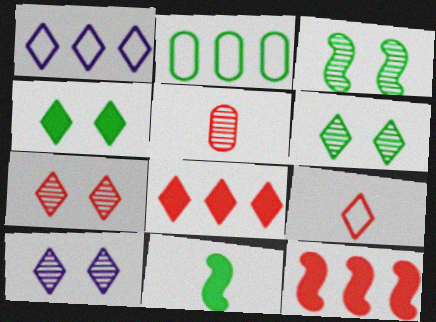[[2, 6, 11], 
[6, 7, 10], 
[7, 8, 9]]